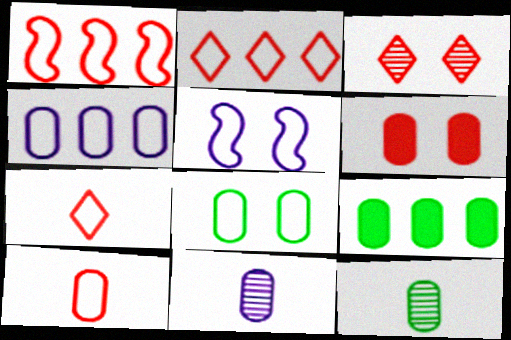[[4, 6, 12], 
[4, 8, 10], 
[8, 9, 12]]